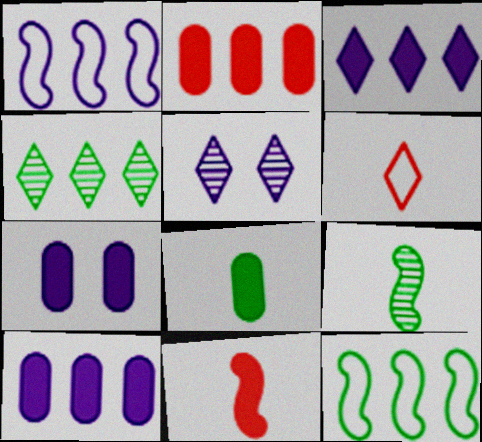[[1, 2, 4], 
[2, 7, 8]]